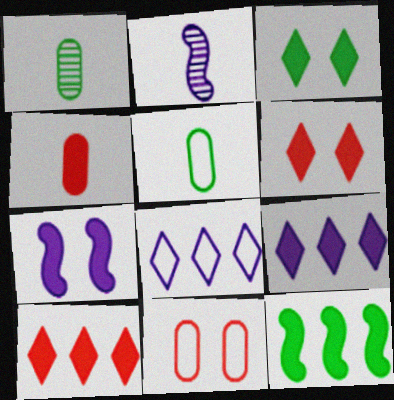[]